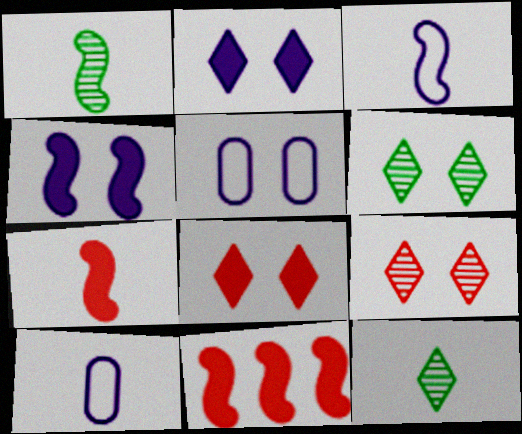[[1, 3, 7], 
[5, 11, 12], 
[6, 10, 11], 
[7, 10, 12]]